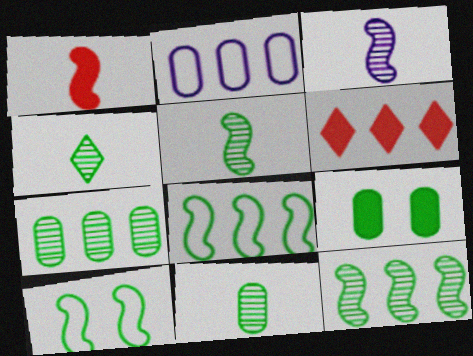[[2, 6, 12], 
[4, 5, 11], 
[4, 8, 9]]